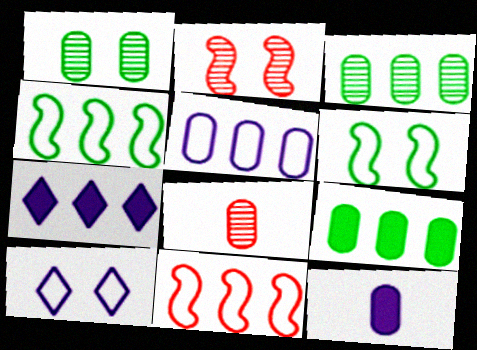[[3, 7, 11], 
[6, 7, 8]]